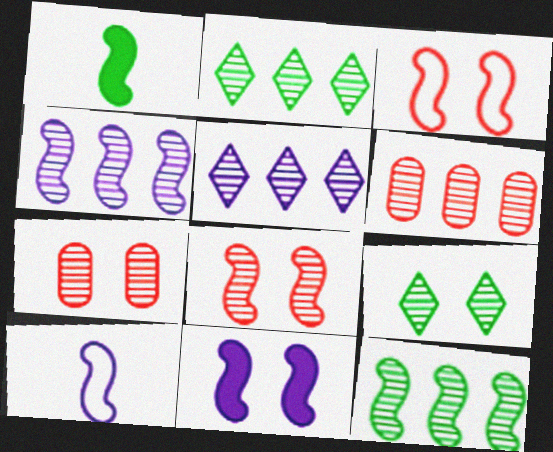[[1, 3, 4], 
[2, 4, 6], 
[4, 10, 11], 
[5, 6, 12]]